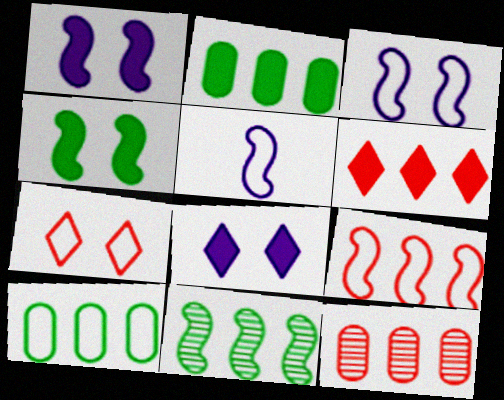[[5, 7, 10], 
[6, 9, 12]]